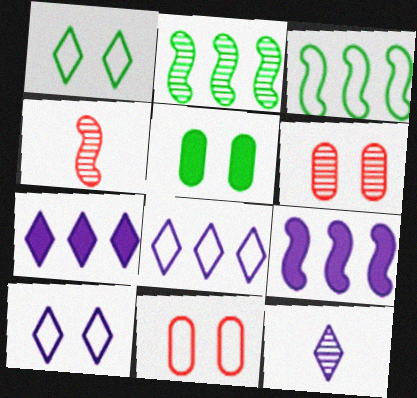[[2, 6, 12], 
[4, 5, 8], 
[7, 10, 12]]